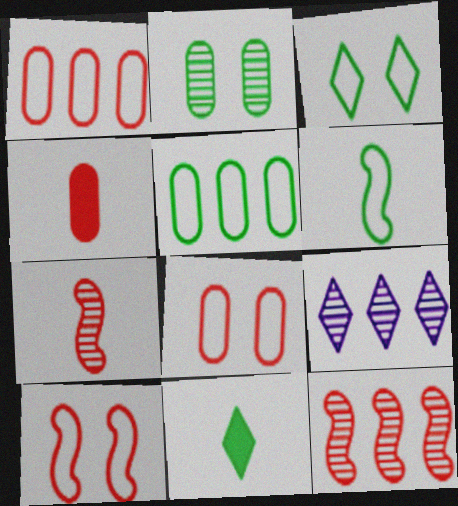[[2, 7, 9], 
[3, 5, 6]]